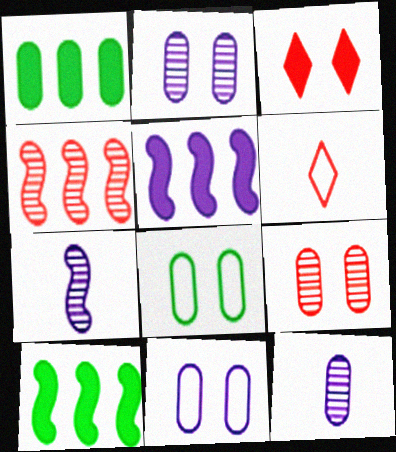[[2, 6, 10]]